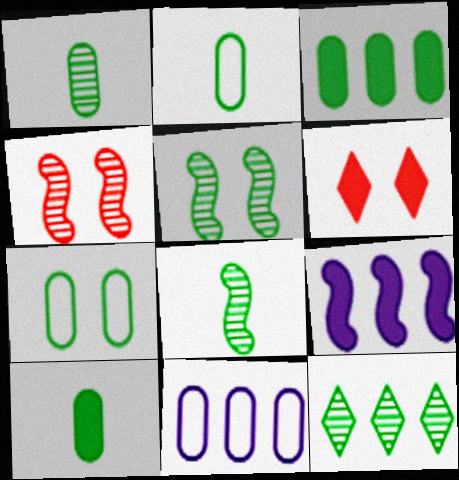[[1, 2, 10], 
[1, 3, 7], 
[1, 5, 12], 
[6, 8, 11], 
[6, 9, 10]]